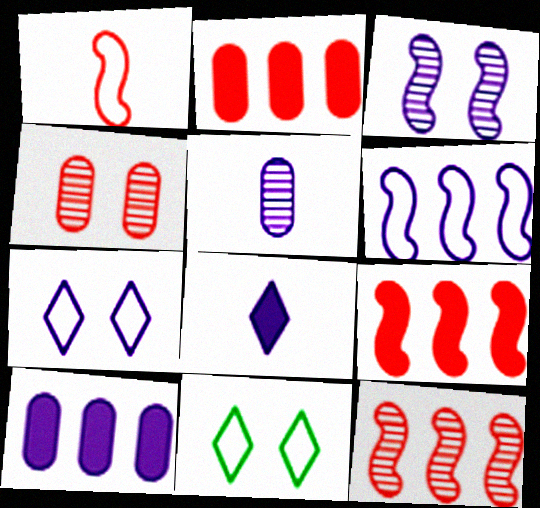[[5, 9, 11]]